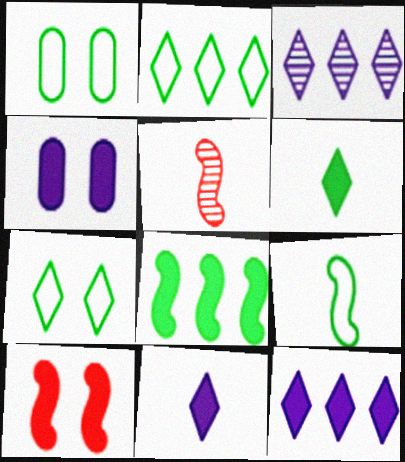[[1, 2, 9], 
[1, 5, 12], 
[2, 4, 5]]